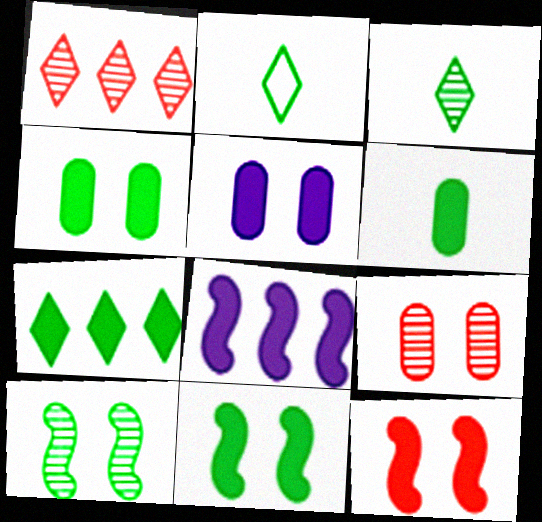[[2, 8, 9], 
[6, 7, 11]]